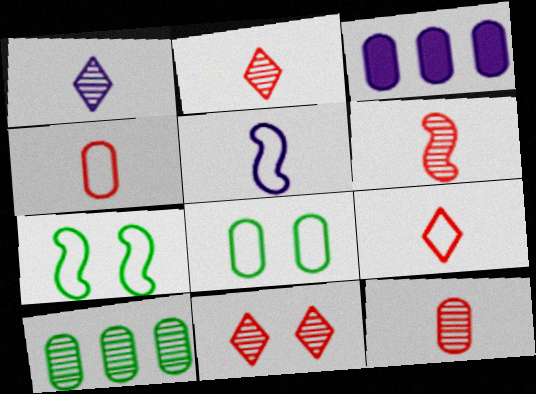[[2, 3, 7], 
[2, 6, 12], 
[3, 8, 12]]